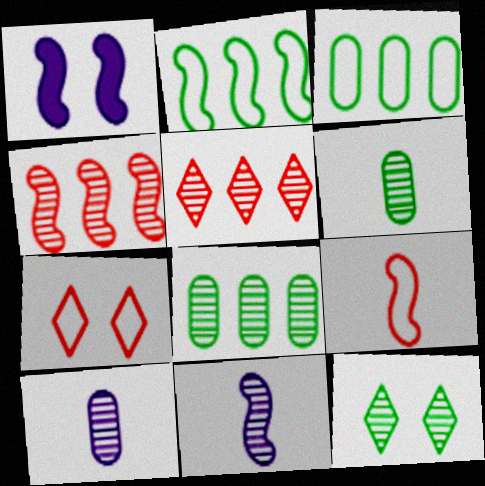[[4, 10, 12]]